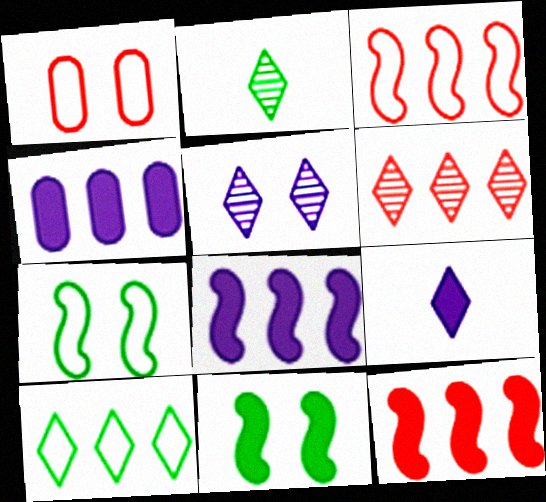[[1, 2, 8], 
[1, 5, 11], 
[2, 5, 6]]